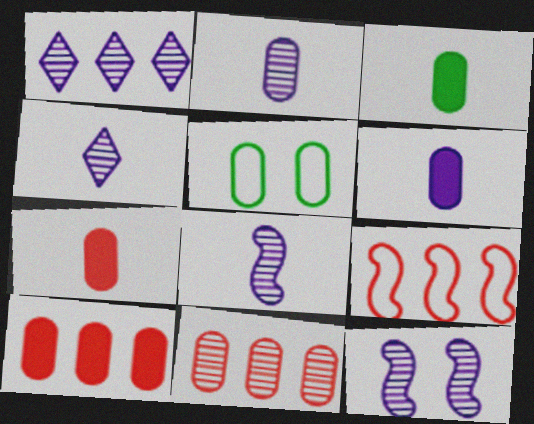[[1, 2, 12], 
[2, 4, 8], 
[2, 5, 10], 
[3, 6, 7], 
[5, 6, 11]]